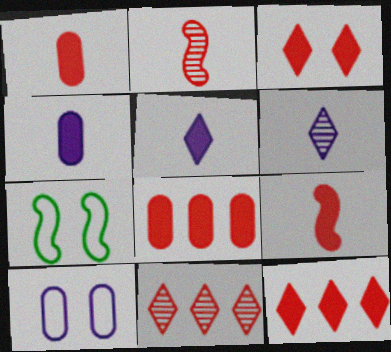[[3, 8, 9], 
[4, 7, 11], 
[6, 7, 8]]